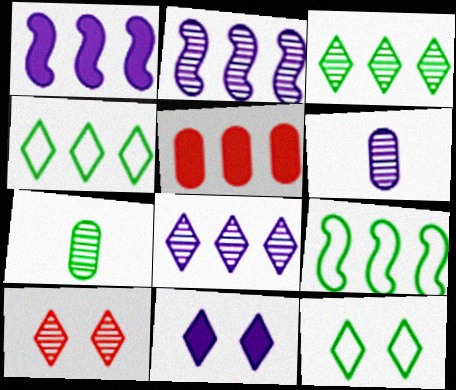[[2, 4, 5], 
[2, 7, 10], 
[5, 8, 9], 
[10, 11, 12]]